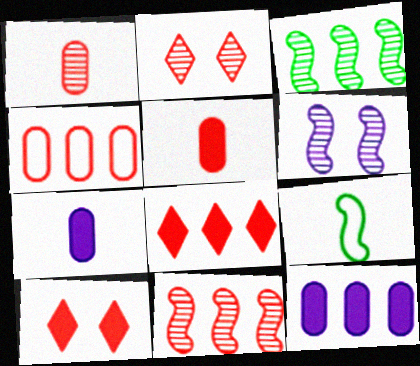[[1, 2, 11], 
[2, 9, 12], 
[4, 8, 11]]